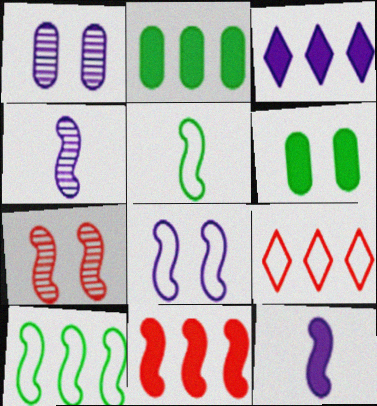[[2, 3, 11], 
[4, 6, 9], 
[7, 10, 12]]